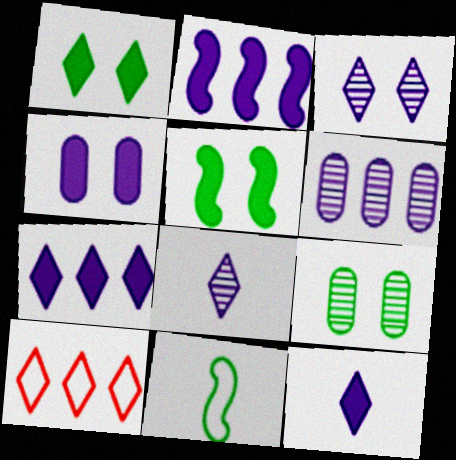[[1, 8, 10], 
[2, 4, 12]]